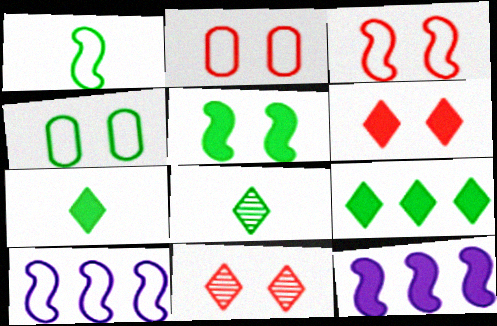[[1, 3, 10], 
[2, 8, 12]]